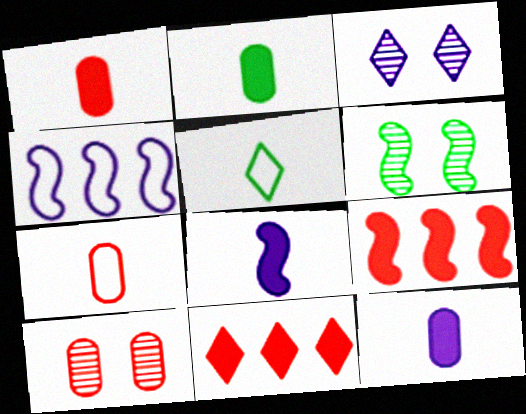[[1, 2, 12], 
[3, 4, 12], 
[3, 5, 11], 
[3, 6, 10]]